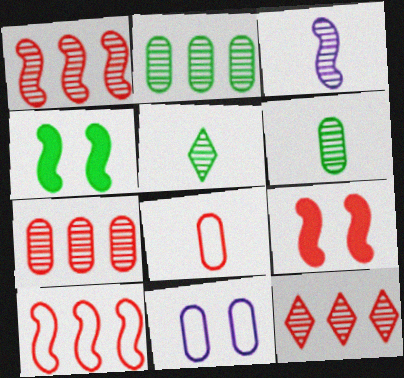[[1, 7, 12], 
[3, 4, 10], 
[8, 9, 12]]